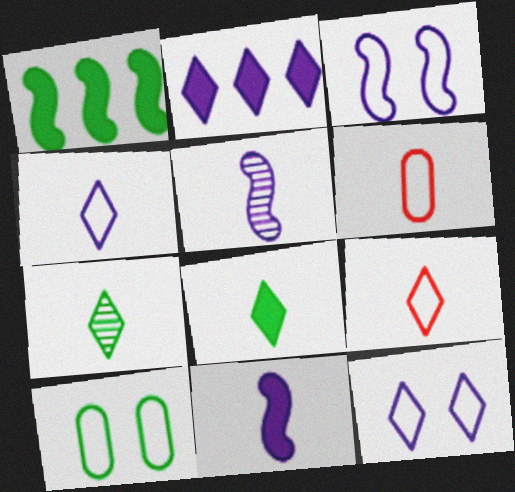[[1, 7, 10], 
[5, 6, 8], 
[6, 7, 11]]